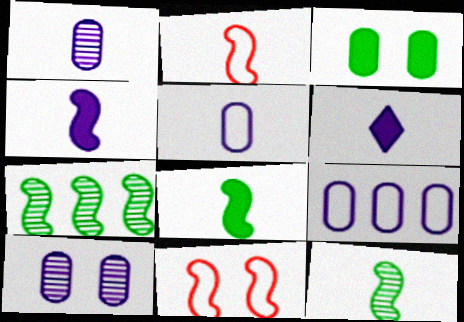[[2, 4, 12], 
[4, 7, 11]]